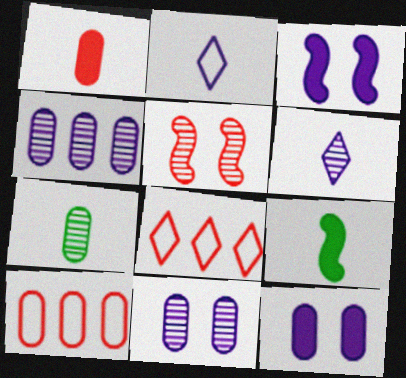[[1, 5, 8], 
[2, 3, 4], 
[3, 7, 8], 
[7, 10, 12], 
[8, 9, 11]]